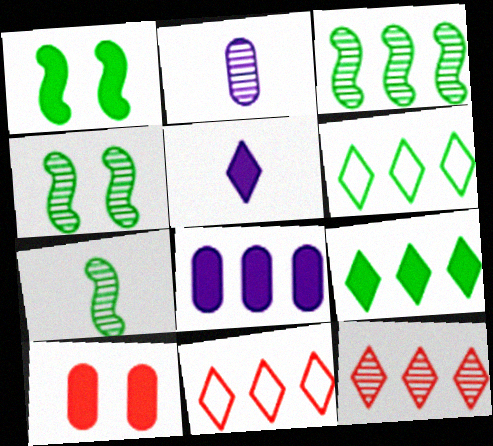[[1, 2, 11], 
[2, 4, 12], 
[3, 4, 7], 
[3, 8, 11]]